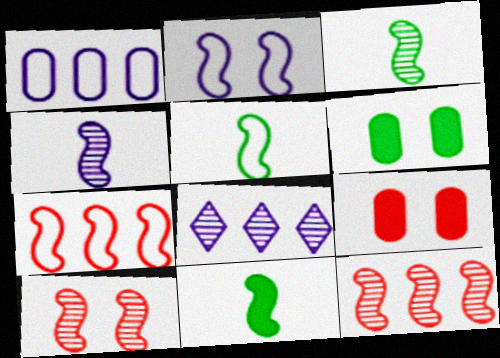[[2, 5, 7], 
[2, 11, 12], 
[3, 5, 11], 
[5, 8, 9]]